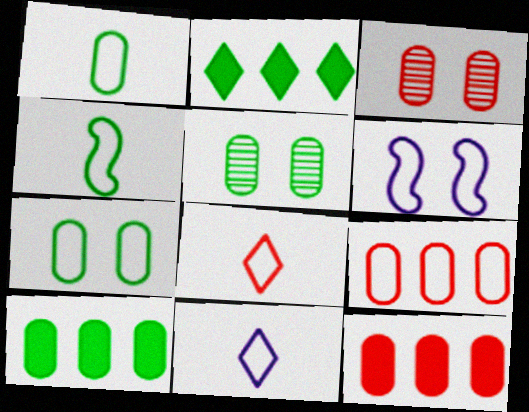[[1, 5, 10], 
[2, 4, 5]]